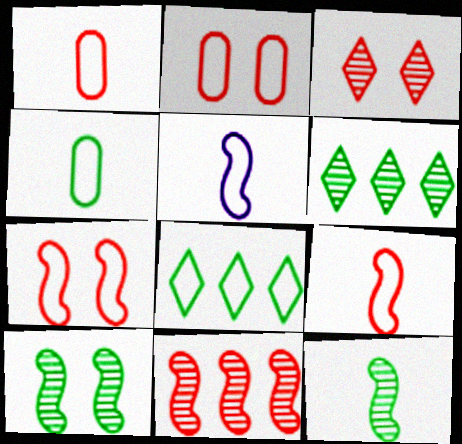[[2, 5, 8]]